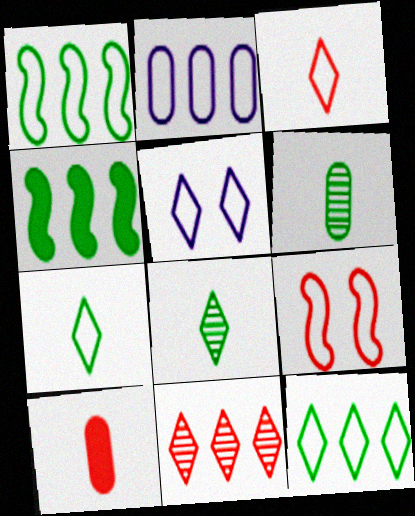[[2, 4, 11], 
[2, 7, 9], 
[3, 5, 12], 
[9, 10, 11]]